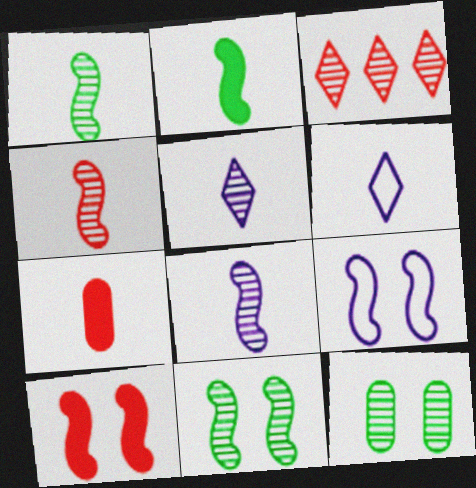[[1, 4, 8], 
[1, 6, 7], 
[3, 8, 12], 
[9, 10, 11]]